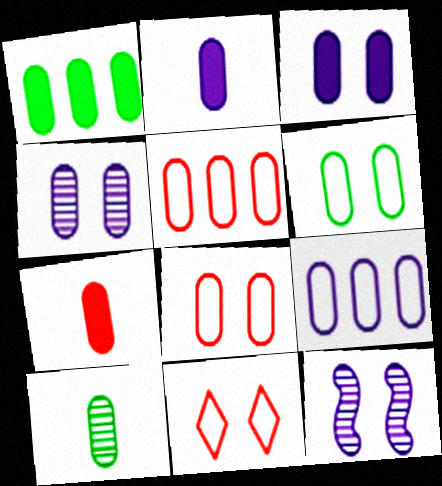[[1, 3, 7], 
[1, 6, 10], 
[2, 4, 9], 
[3, 5, 10]]